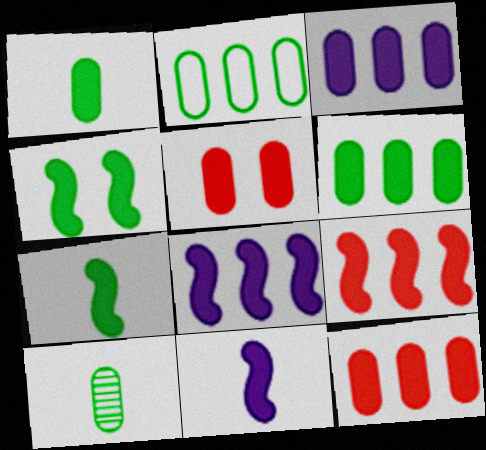[[1, 3, 5], 
[3, 6, 12], 
[4, 9, 11]]